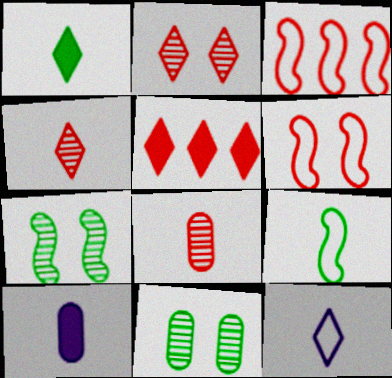[[1, 4, 12], 
[4, 9, 10], 
[5, 6, 8]]